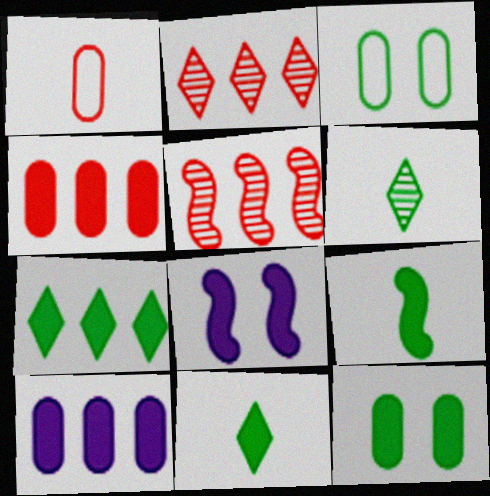[[4, 8, 11], 
[7, 9, 12]]